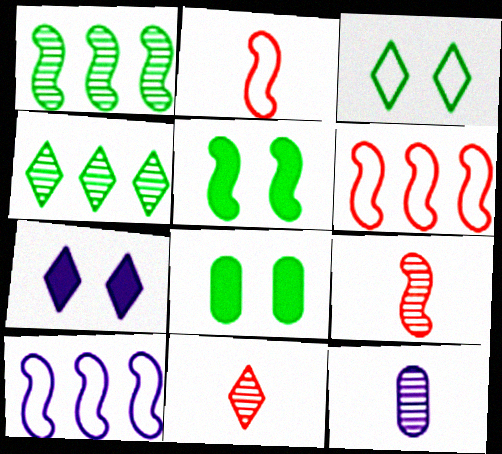[[5, 9, 10], 
[7, 10, 12], 
[8, 10, 11]]